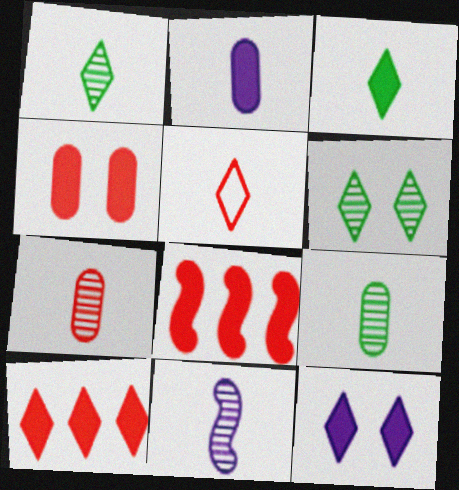[[1, 7, 11], 
[3, 10, 12]]